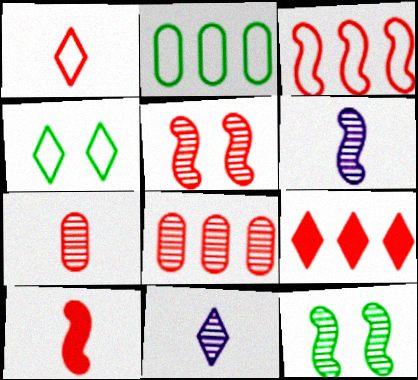[[1, 7, 10], 
[3, 5, 10], 
[3, 8, 9], 
[4, 9, 11], 
[8, 11, 12]]